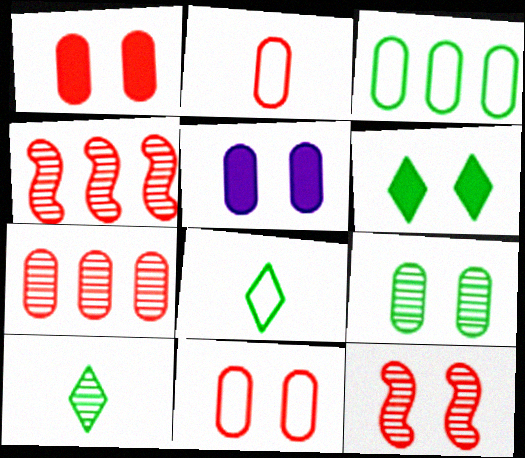[[1, 2, 7], 
[4, 5, 8], 
[5, 9, 11]]